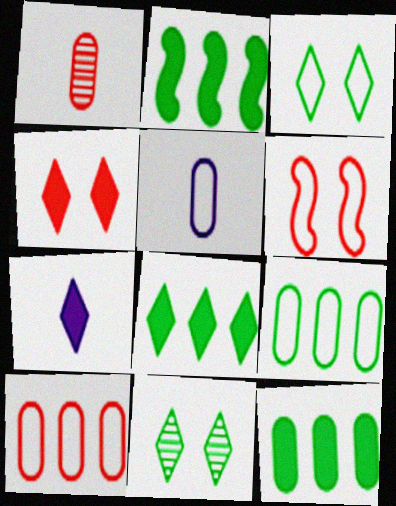[[2, 8, 12], 
[4, 7, 8]]